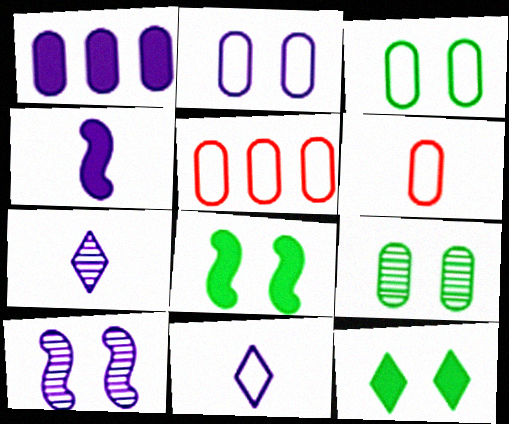[[1, 6, 9], 
[1, 10, 11], 
[5, 7, 8]]